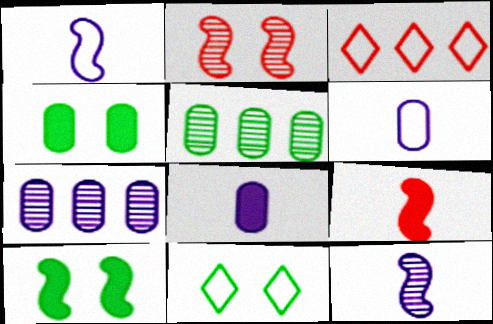[[3, 4, 12], 
[7, 9, 11]]